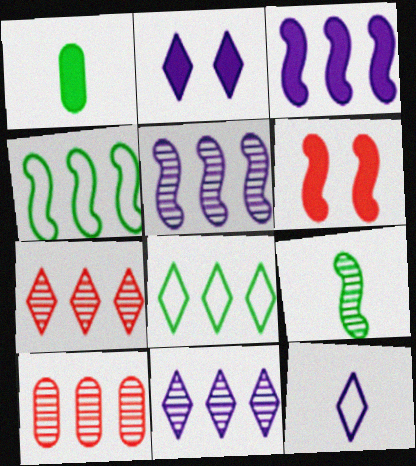[[2, 11, 12], 
[3, 8, 10]]